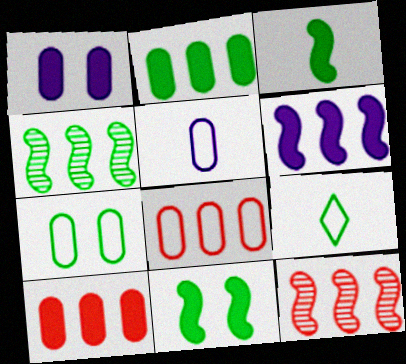[[1, 9, 12], 
[5, 7, 8]]